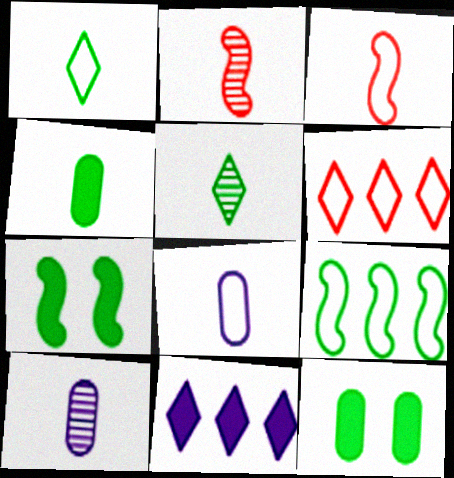[[1, 3, 8], 
[2, 5, 10], 
[5, 9, 12], 
[6, 7, 10]]